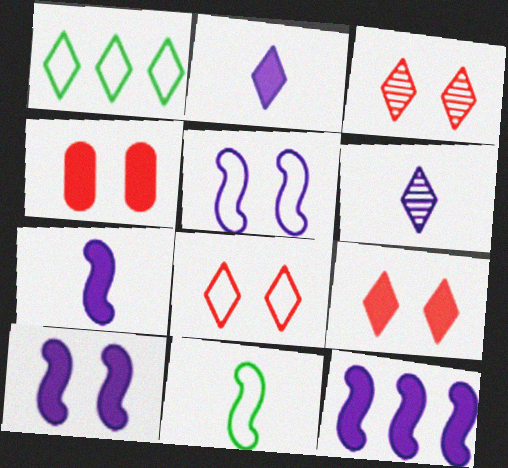[[1, 2, 3], 
[1, 6, 9], 
[3, 8, 9], 
[7, 10, 12]]